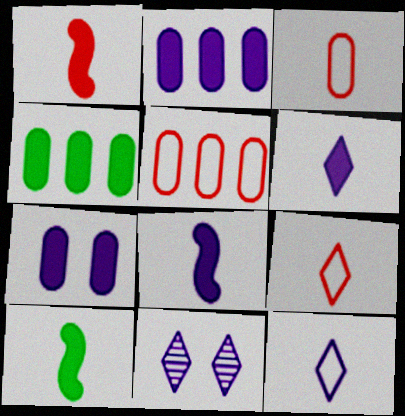[[1, 8, 10], 
[5, 10, 11]]